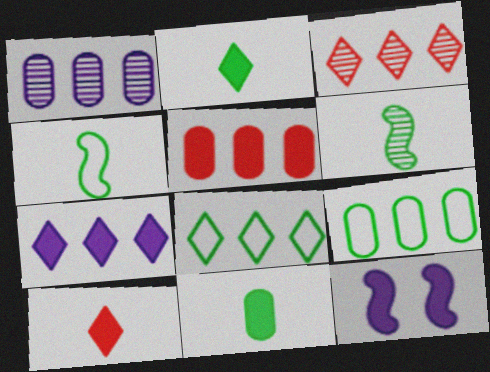[[1, 5, 9], 
[2, 5, 12], 
[3, 7, 8]]